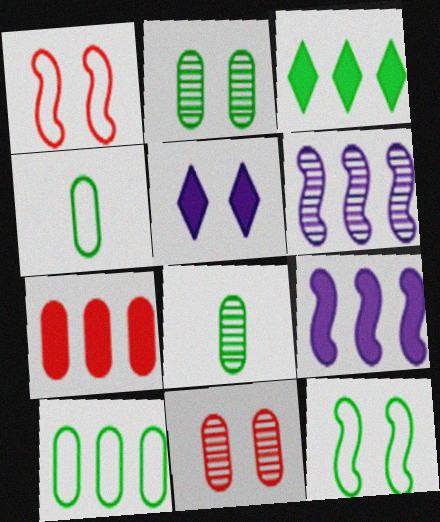[[1, 2, 5], 
[3, 7, 9], 
[3, 8, 12], 
[5, 11, 12]]